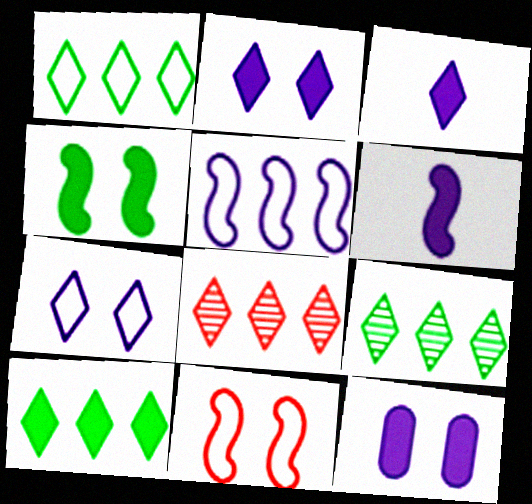[[1, 9, 10]]